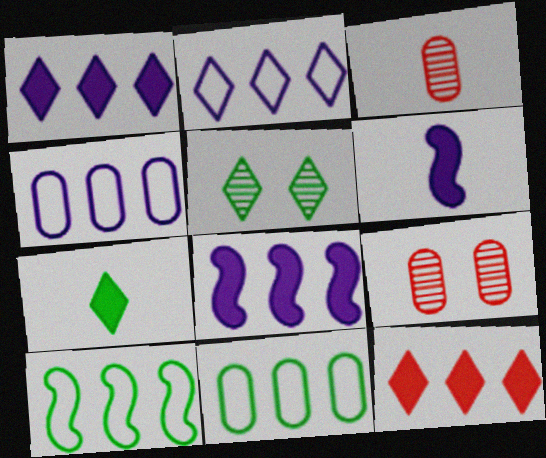[]